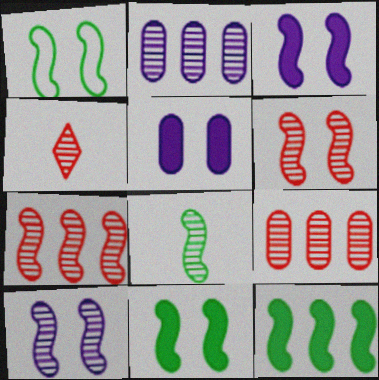[[1, 3, 6], 
[1, 8, 12], 
[4, 6, 9], 
[7, 8, 10]]